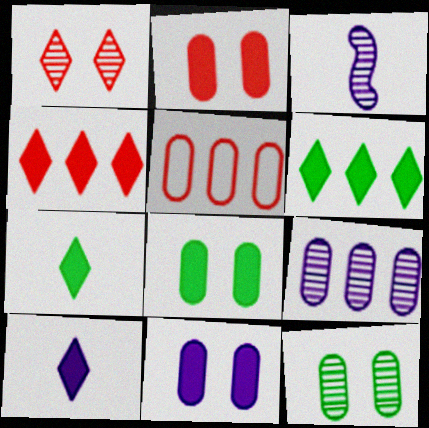[[2, 8, 11]]